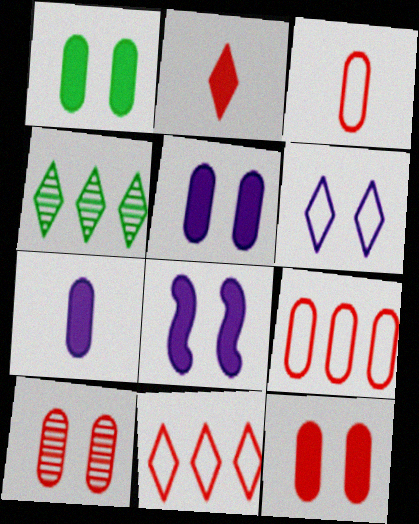[[1, 5, 12], 
[2, 4, 6], 
[3, 4, 8]]